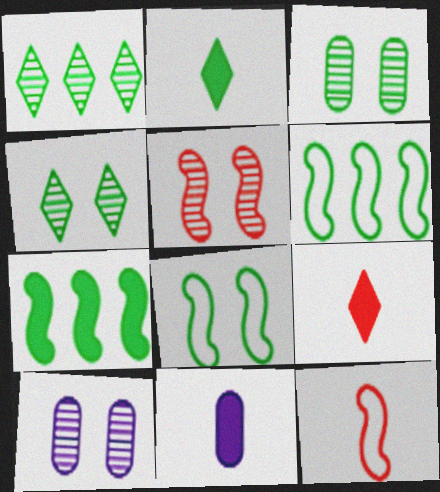[[2, 3, 6], 
[4, 5, 10], 
[6, 9, 10]]